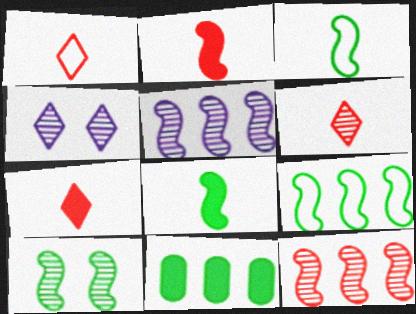[[1, 6, 7], 
[8, 9, 10]]